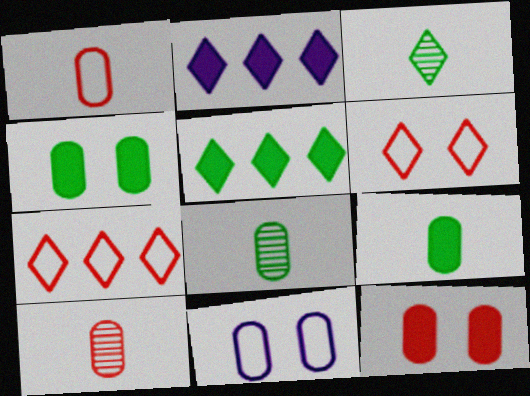[[2, 3, 6]]